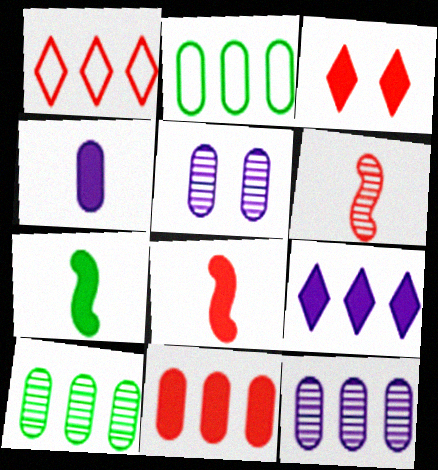[[1, 5, 7], 
[2, 11, 12], 
[3, 8, 11]]